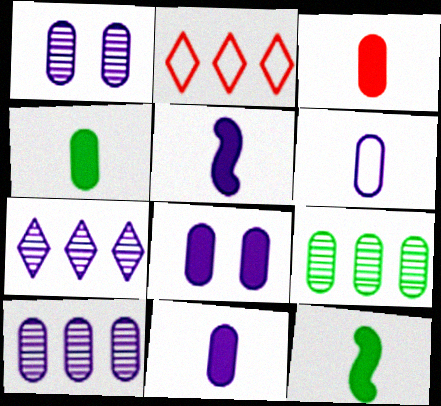[[1, 2, 12], 
[3, 4, 11], 
[6, 8, 10]]